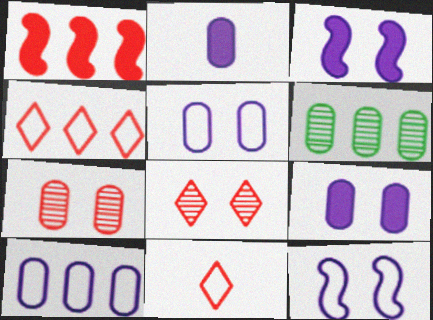[[1, 7, 11], 
[3, 6, 11]]